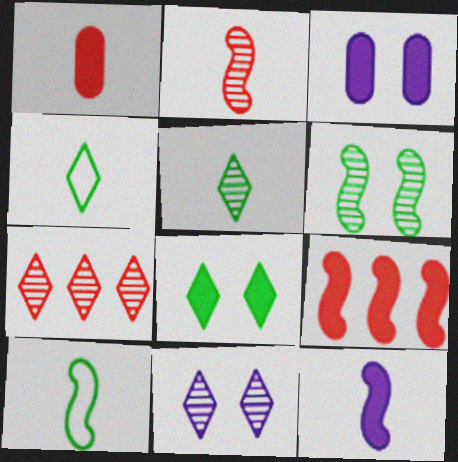[[2, 10, 12], 
[3, 7, 10], 
[5, 7, 11]]